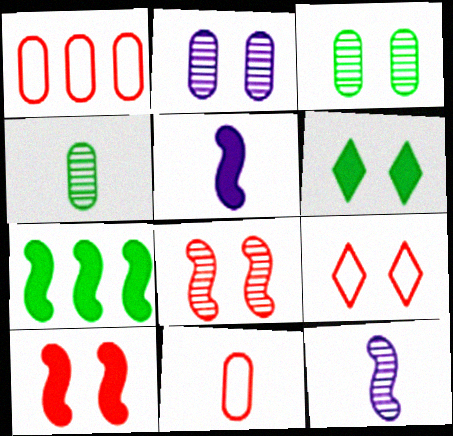[[1, 6, 12], 
[5, 7, 10]]